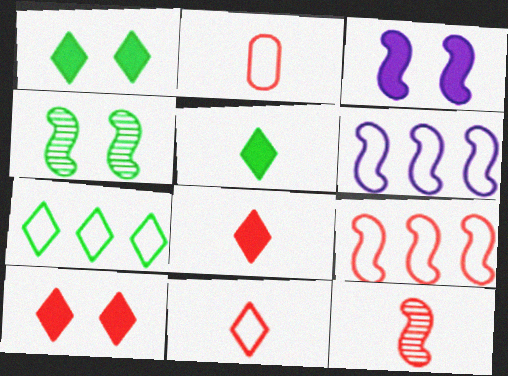[[2, 8, 12]]